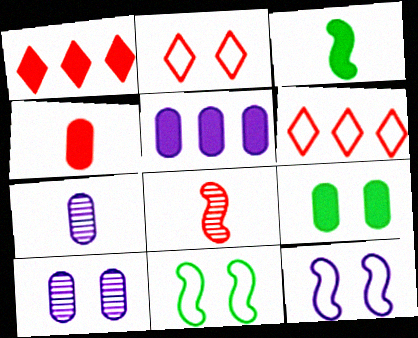[[1, 7, 11], 
[3, 6, 10], 
[4, 5, 9]]